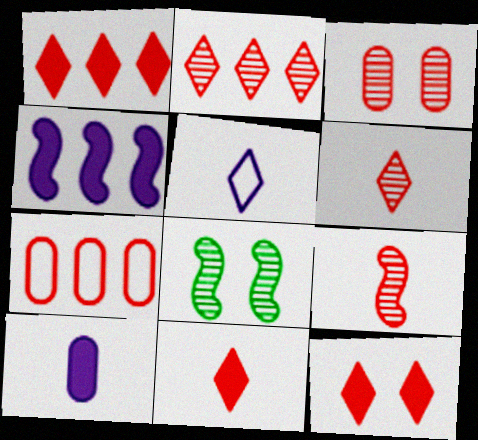[[1, 11, 12], 
[2, 3, 9], 
[7, 9, 12]]